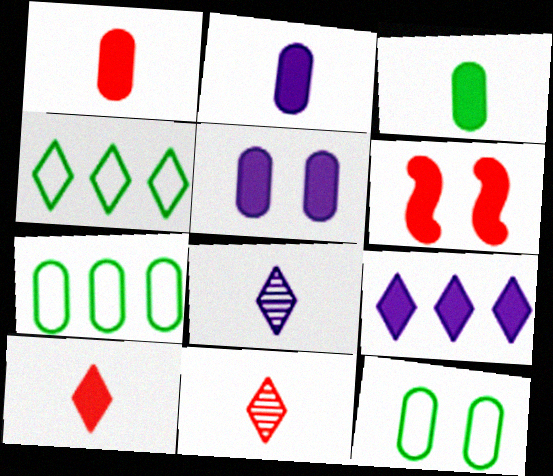[[1, 2, 3], 
[3, 6, 9], 
[6, 7, 8]]